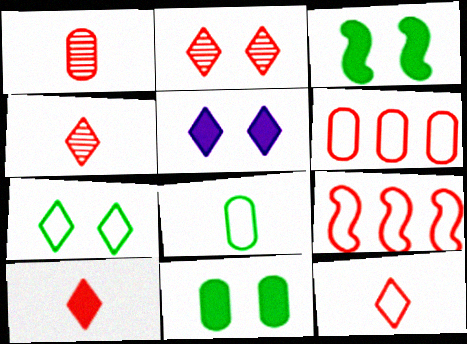[[2, 5, 7], 
[4, 10, 12]]